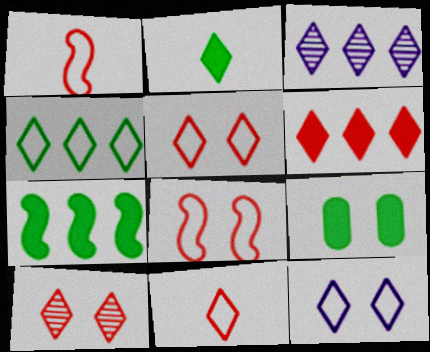[[1, 3, 9], 
[2, 3, 5], 
[2, 7, 9], 
[3, 4, 6], 
[4, 11, 12], 
[6, 10, 11]]